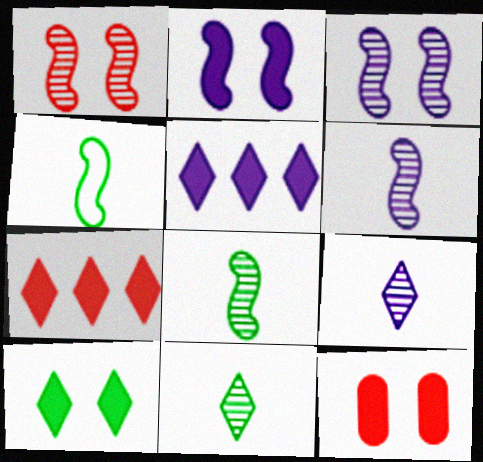[[2, 10, 12]]